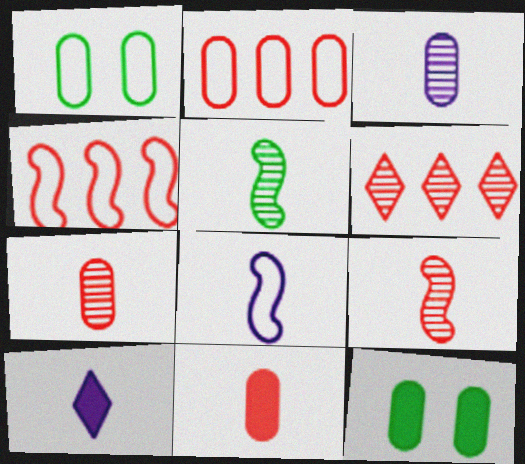[[2, 3, 12], 
[3, 8, 10], 
[6, 8, 12]]